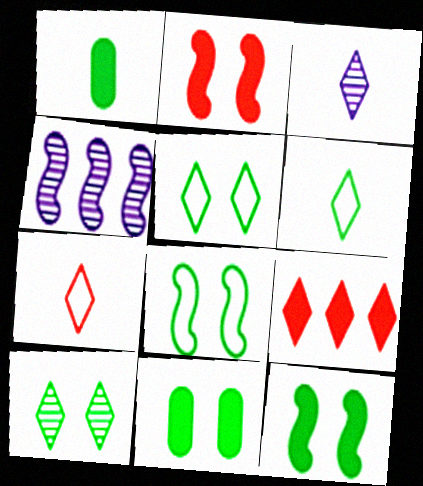[[3, 5, 9], 
[4, 7, 11], 
[8, 10, 11]]